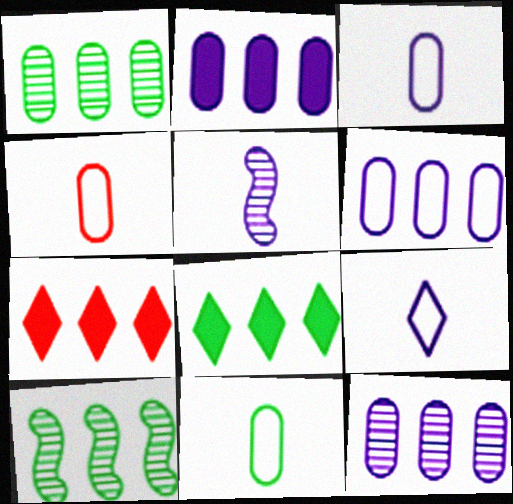[[2, 6, 12], 
[3, 4, 11], 
[6, 7, 10]]